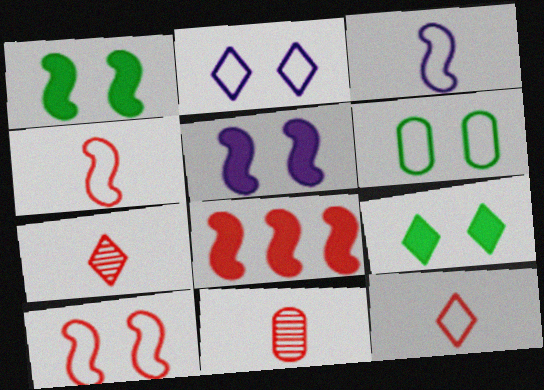[[2, 6, 10]]